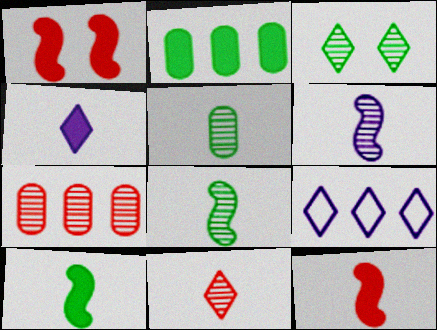[[1, 2, 4], 
[1, 5, 9], 
[3, 6, 7], 
[5, 6, 11]]